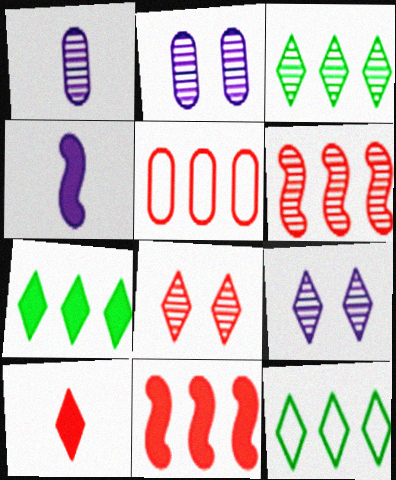[[3, 7, 12], 
[9, 10, 12]]